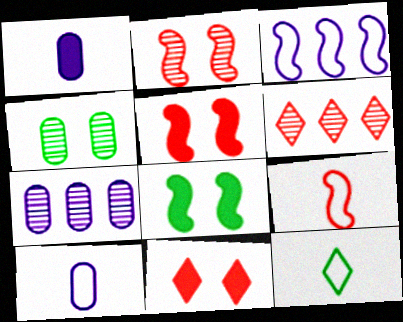[[5, 7, 12], 
[6, 8, 10], 
[9, 10, 12]]